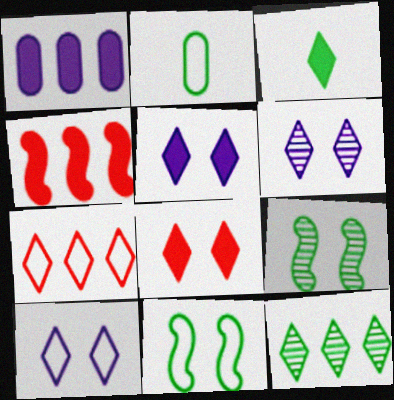[[2, 4, 6], 
[3, 6, 7], 
[5, 6, 10]]